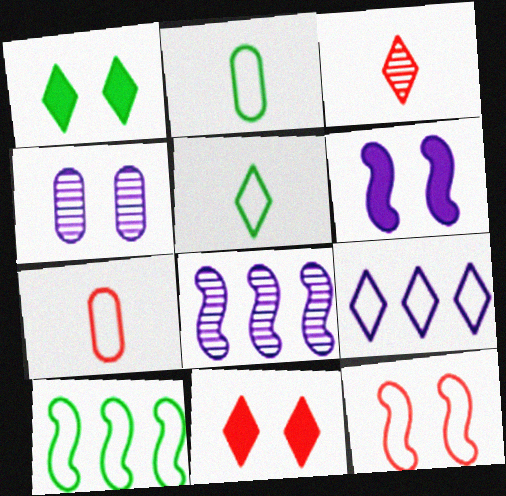[[1, 3, 9], 
[1, 4, 12], 
[1, 7, 8], 
[2, 8, 11], 
[2, 9, 12]]